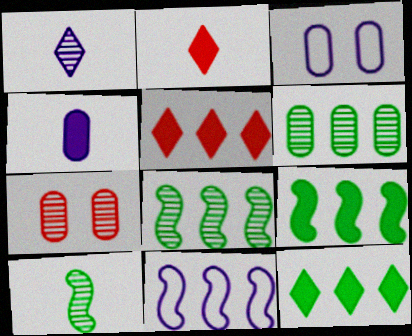[[1, 7, 8], 
[2, 3, 8], 
[3, 5, 10], 
[5, 6, 11]]